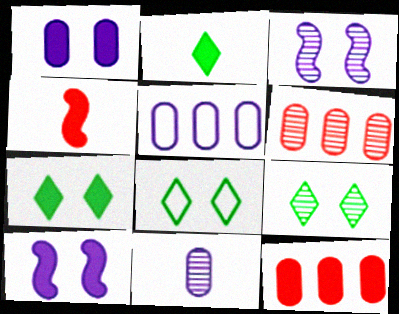[[1, 5, 11], 
[2, 10, 12], 
[4, 5, 9], 
[7, 8, 9]]